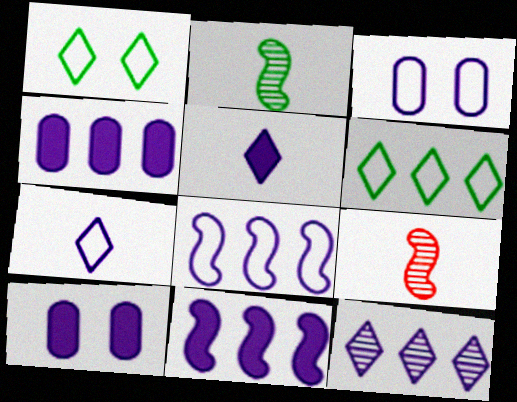[[1, 4, 9], 
[3, 7, 8], 
[4, 8, 12], 
[5, 10, 11], 
[6, 9, 10]]